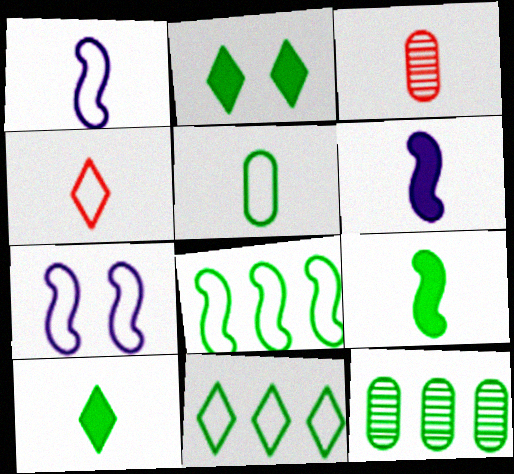[[1, 3, 10], 
[1, 4, 5]]